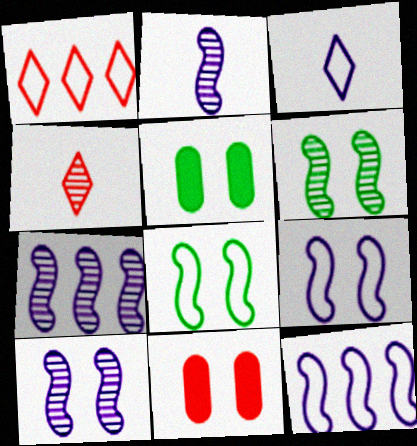[[1, 2, 5], 
[2, 7, 10], 
[4, 5, 12]]